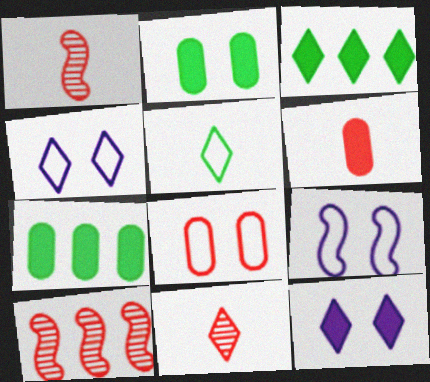[[1, 4, 7], 
[3, 4, 11], 
[7, 9, 11]]